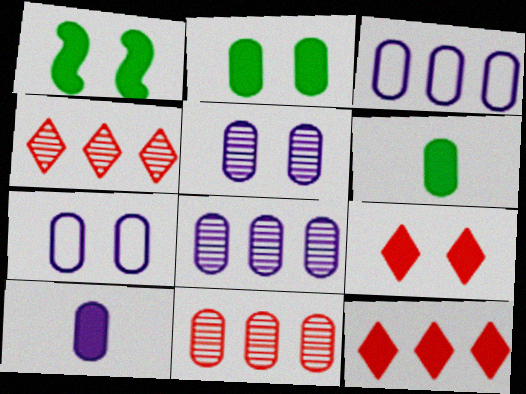[[1, 10, 12], 
[3, 5, 10], 
[6, 7, 11], 
[7, 8, 10]]